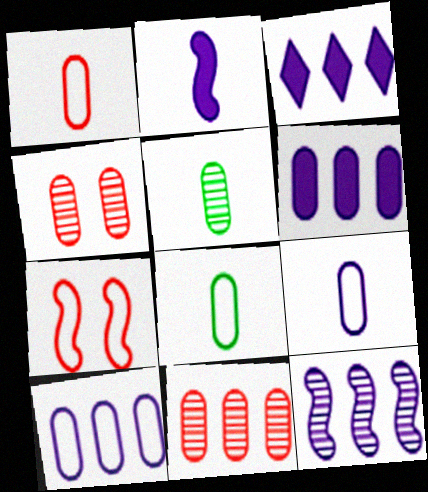[[1, 8, 9], 
[3, 5, 7], 
[3, 10, 12], 
[4, 6, 8]]